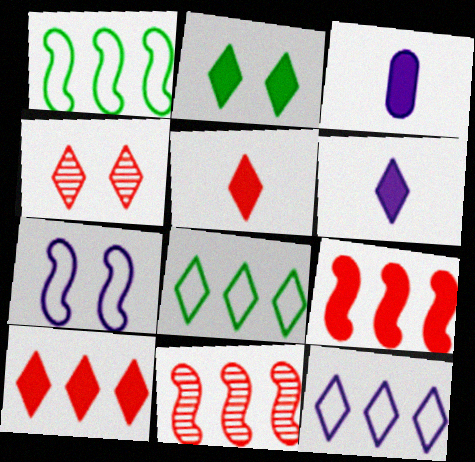[[1, 3, 4], 
[2, 3, 9], 
[2, 6, 10], 
[4, 6, 8]]